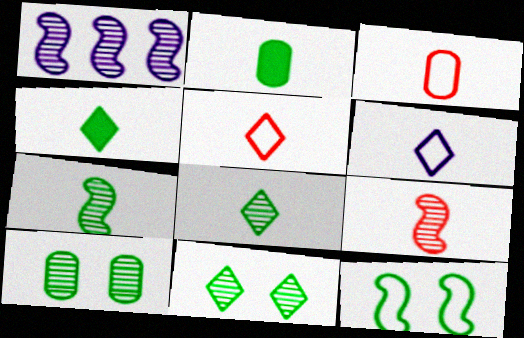[[2, 6, 9]]